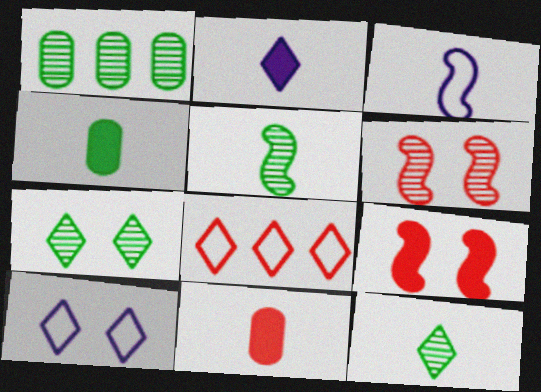[[1, 5, 7], 
[2, 7, 8], 
[3, 11, 12], 
[6, 8, 11]]